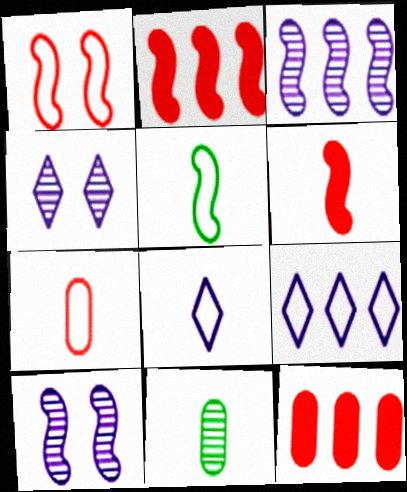[[2, 5, 10], 
[4, 5, 12], 
[5, 7, 8], 
[6, 8, 11]]